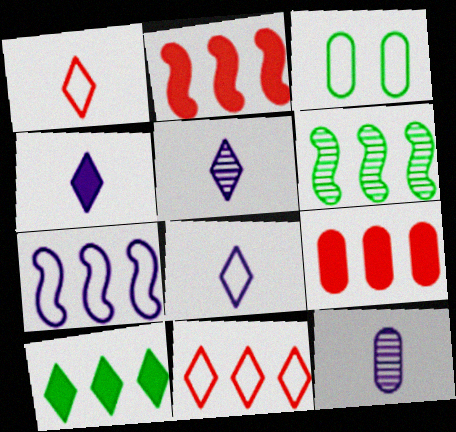[[1, 3, 7], 
[2, 3, 5], 
[2, 6, 7], 
[3, 9, 12], 
[4, 5, 8]]